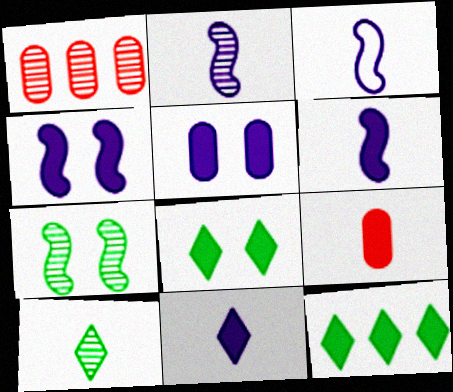[[1, 3, 8], 
[2, 3, 6], 
[3, 9, 10], 
[4, 9, 12]]